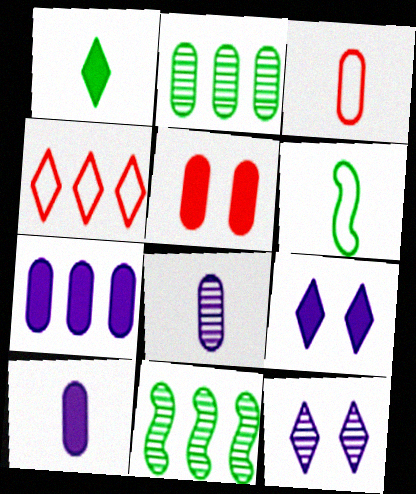[[1, 4, 12], 
[3, 9, 11], 
[4, 7, 11]]